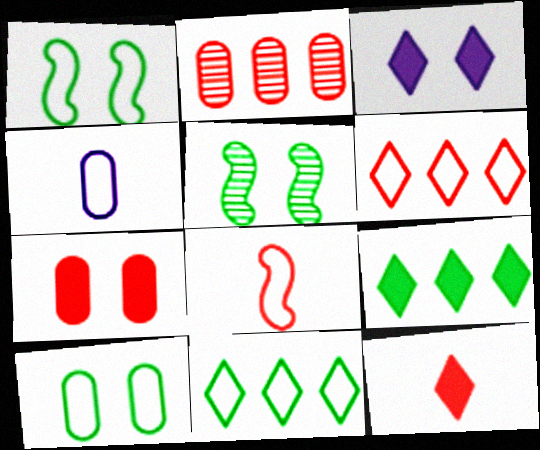[[1, 4, 6], 
[3, 9, 12]]